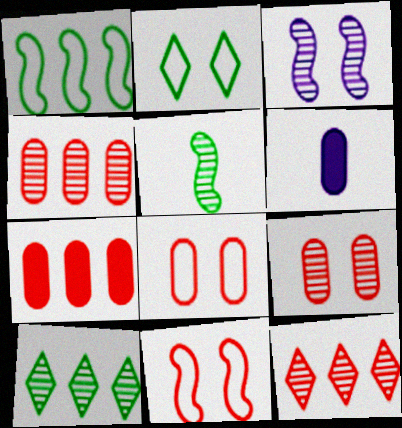[[6, 10, 11]]